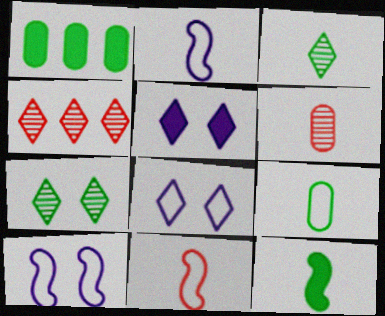[[3, 9, 12]]